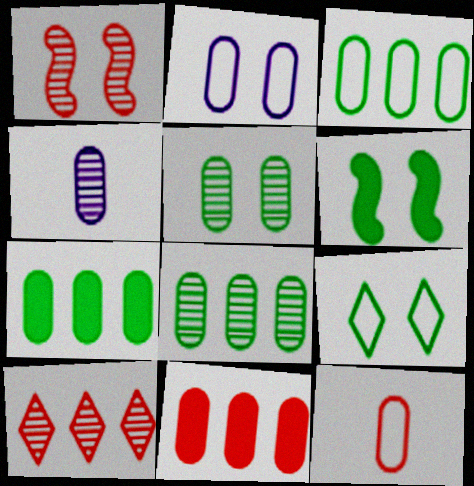[[2, 3, 12], 
[3, 7, 8], 
[5, 6, 9]]